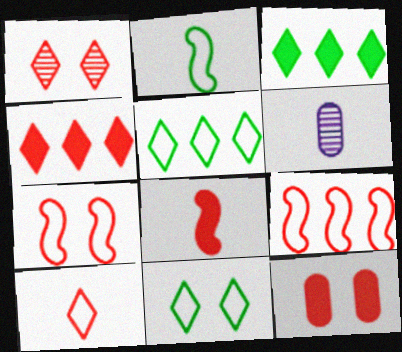[[1, 4, 10], 
[1, 7, 12], 
[3, 6, 7], 
[4, 8, 12]]